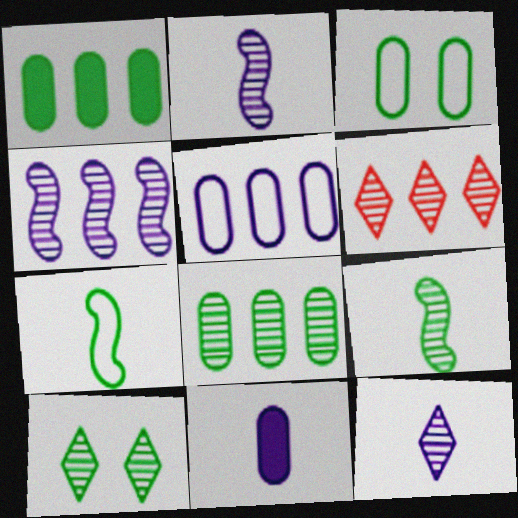[[1, 7, 10], 
[4, 6, 8], 
[6, 10, 12], 
[8, 9, 10]]